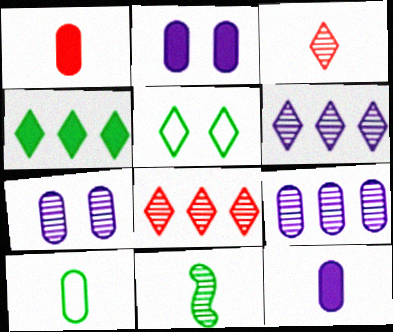[[7, 8, 11]]